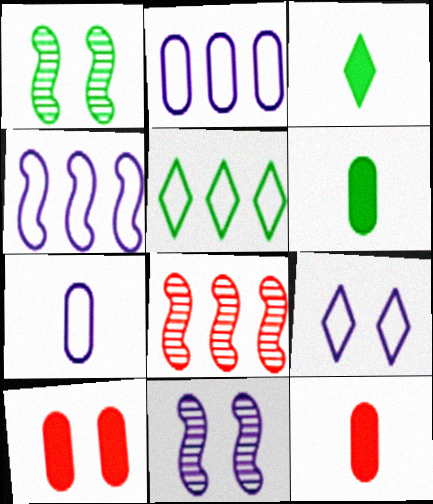[[1, 5, 6], 
[1, 9, 10], 
[4, 7, 9], 
[5, 11, 12], 
[6, 8, 9]]